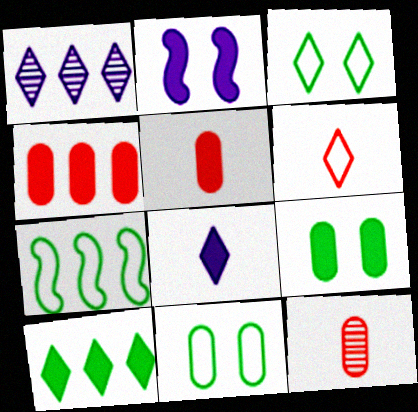[[1, 4, 7], 
[2, 5, 10]]